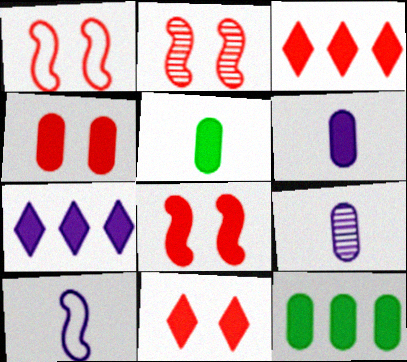[[1, 2, 8], 
[4, 6, 12], 
[4, 8, 11], 
[5, 7, 8]]